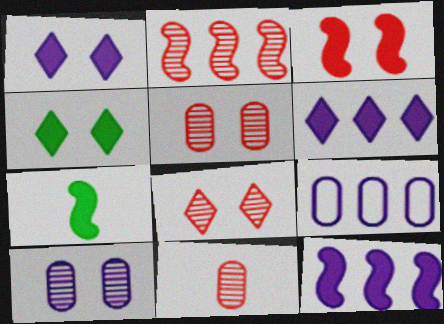[[2, 8, 11], 
[3, 7, 12], 
[7, 8, 9]]